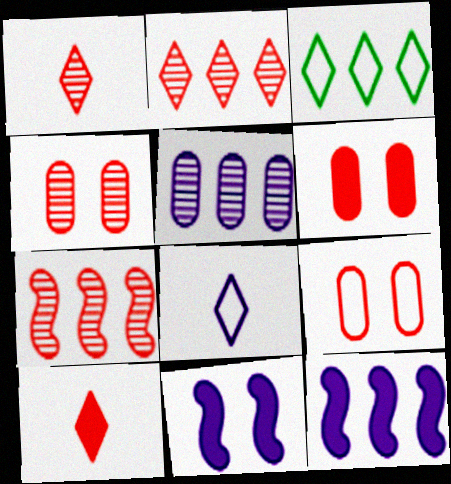[[1, 4, 7], 
[4, 6, 9], 
[5, 8, 11], 
[7, 9, 10]]